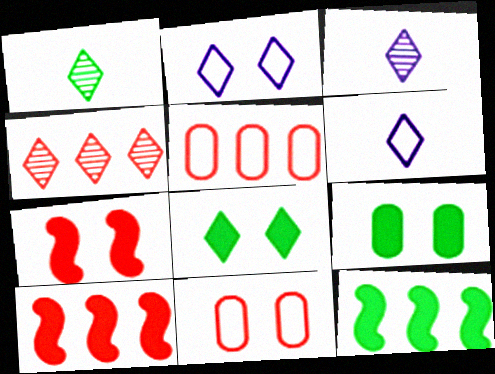[[3, 11, 12], 
[4, 5, 10], 
[4, 6, 8]]